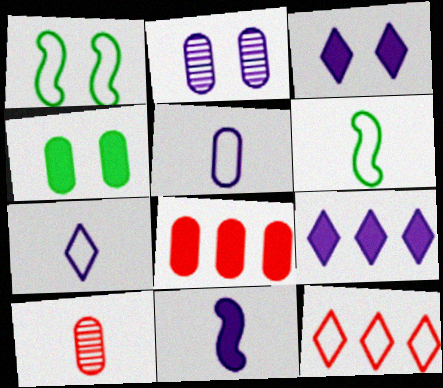[[1, 5, 12], 
[1, 9, 10]]